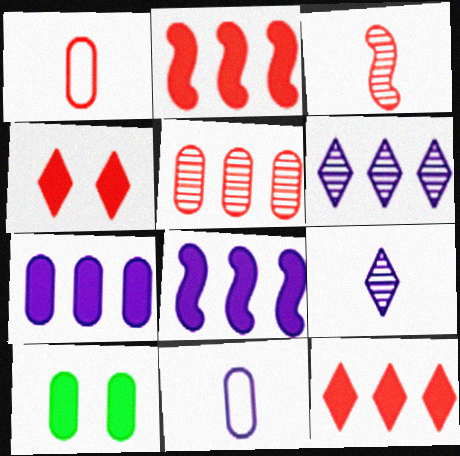[[5, 10, 11]]